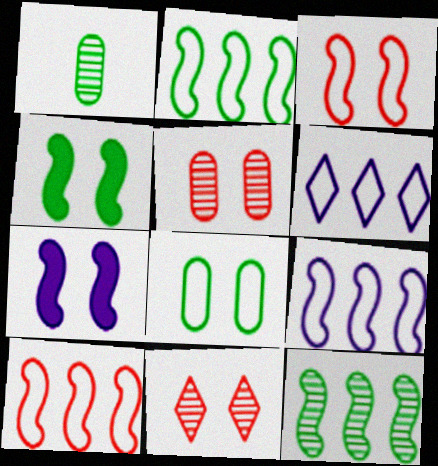[[2, 9, 10], 
[7, 8, 11]]